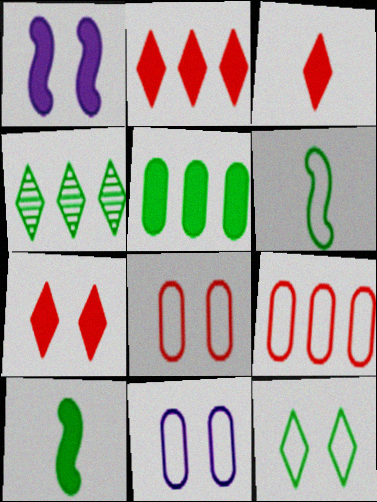[[1, 3, 5], 
[2, 3, 7]]